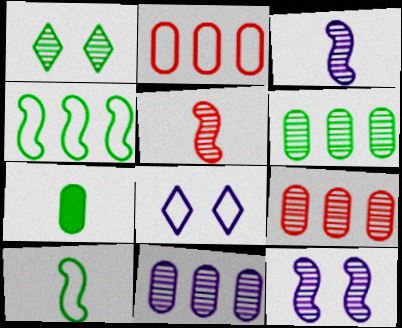[[1, 3, 9], 
[1, 4, 7], 
[1, 5, 11], 
[2, 8, 10], 
[6, 9, 11]]